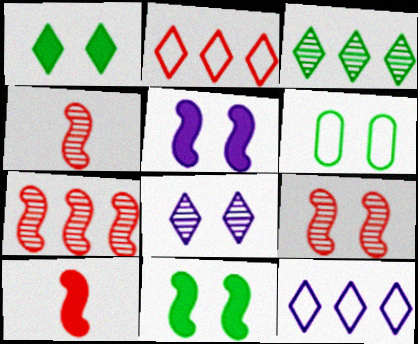[[4, 7, 9]]